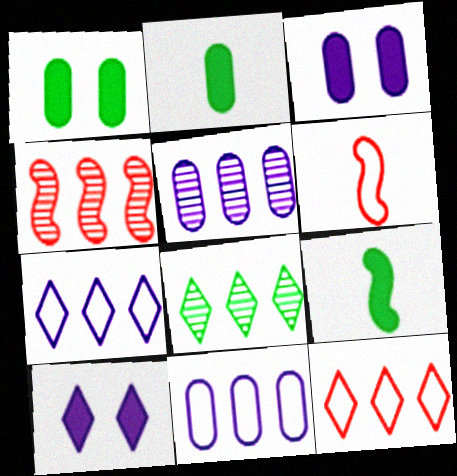[[3, 6, 8], 
[4, 5, 8]]